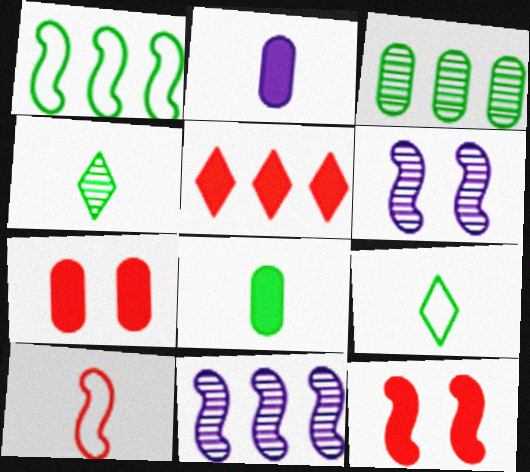[[2, 4, 10], 
[7, 9, 11]]